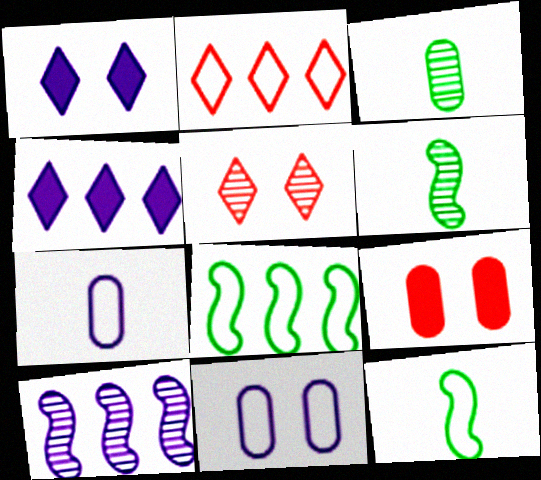[[1, 7, 10], 
[2, 11, 12], 
[3, 5, 10]]